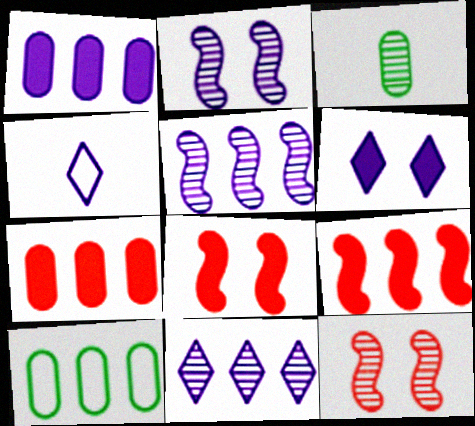[[1, 2, 4], 
[3, 11, 12], 
[4, 6, 11], 
[9, 10, 11]]